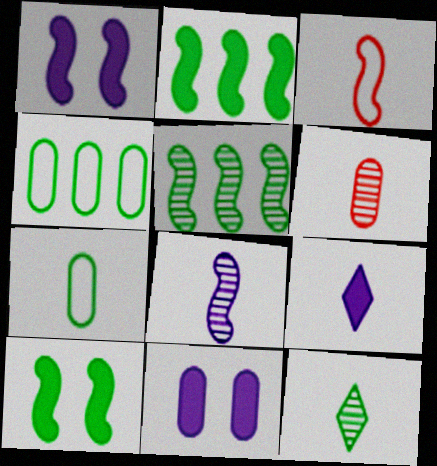[[1, 3, 5], 
[4, 6, 11], 
[4, 10, 12], 
[6, 8, 12]]